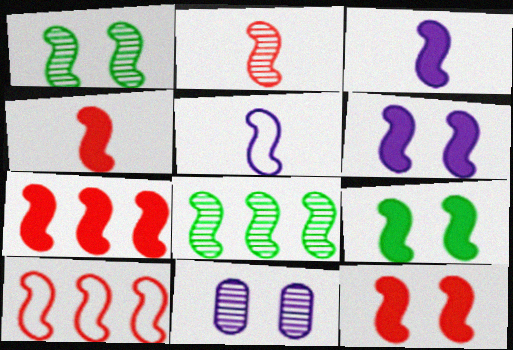[[1, 3, 10], 
[1, 5, 7], 
[2, 10, 12], 
[3, 7, 9], 
[4, 7, 12], 
[5, 8, 12], 
[6, 9, 12]]